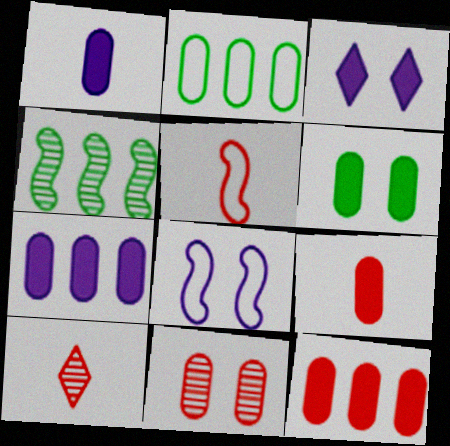[[1, 2, 11], 
[1, 6, 12], 
[5, 9, 10], 
[6, 7, 9]]